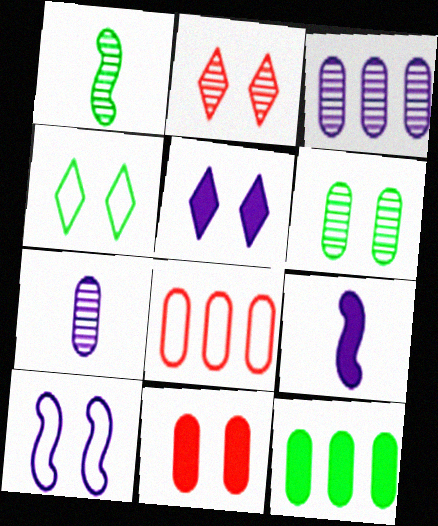[[1, 2, 3], 
[1, 4, 12], 
[1, 5, 8], 
[2, 4, 5], 
[3, 8, 12]]